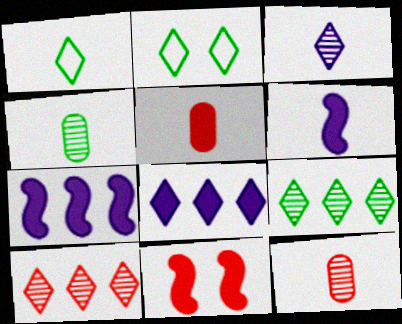[[1, 6, 12], 
[2, 7, 12]]